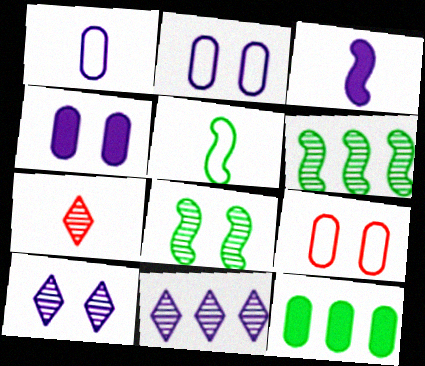[[2, 3, 11]]